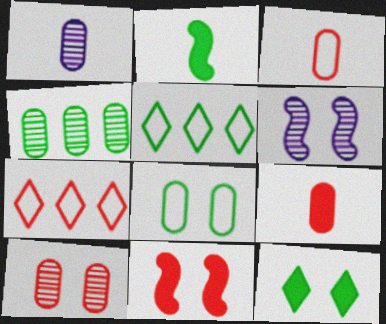[[1, 4, 10], 
[1, 5, 11], 
[5, 6, 9]]